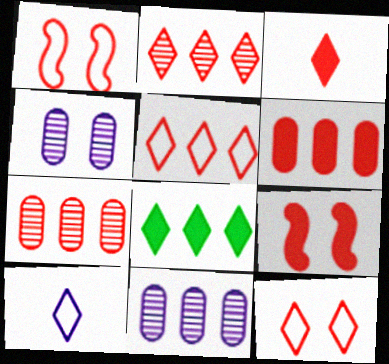[[1, 3, 7], 
[2, 3, 12], 
[3, 6, 9]]